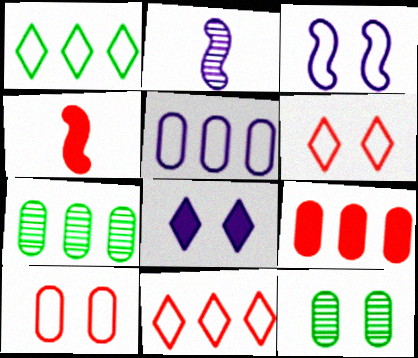[[2, 5, 8], 
[5, 7, 9]]